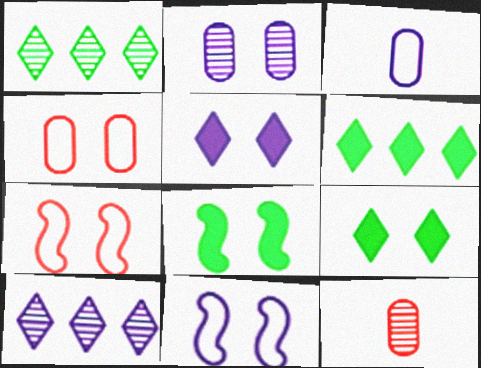[[2, 5, 11], 
[2, 7, 9], 
[6, 11, 12]]